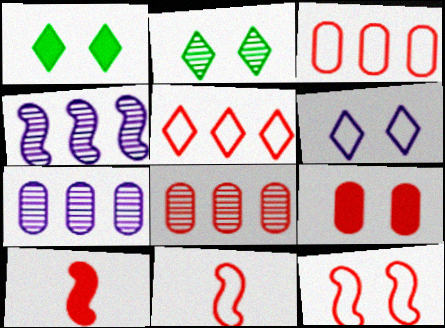[[1, 7, 11]]